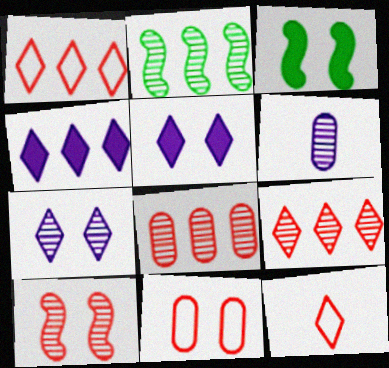[[1, 3, 6], 
[3, 7, 11]]